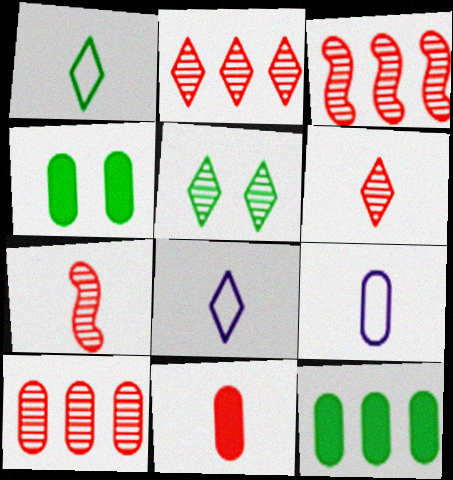[[2, 3, 10], 
[3, 4, 8], 
[4, 9, 10]]